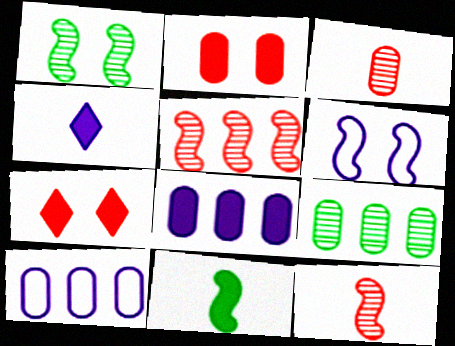[[5, 6, 11], 
[7, 8, 11]]